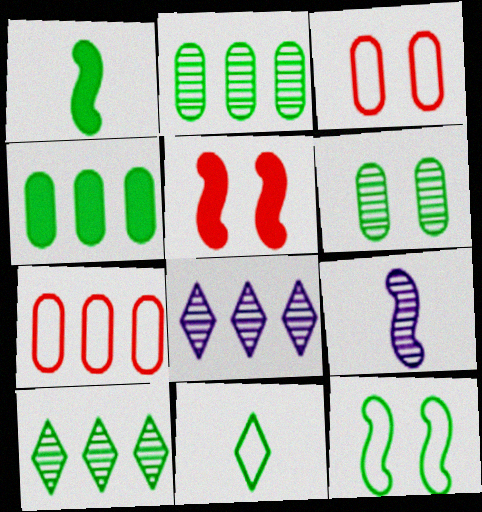[[1, 3, 8]]